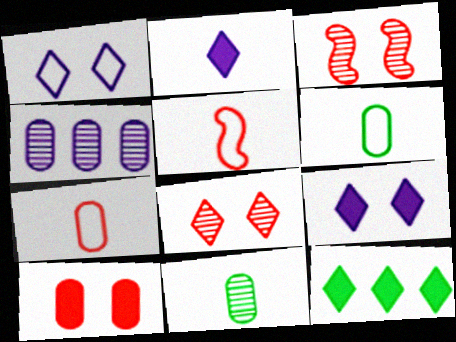[[2, 5, 11], 
[4, 6, 10]]